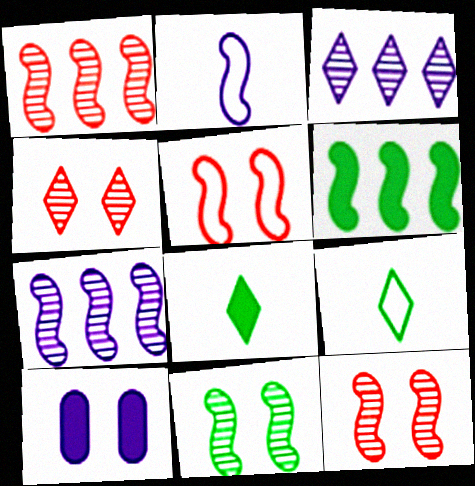[[1, 9, 10], 
[2, 3, 10], 
[2, 6, 12]]